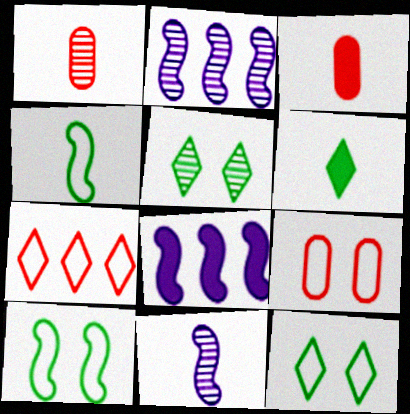[[1, 2, 5], 
[1, 8, 12], 
[2, 3, 12], 
[2, 6, 9]]